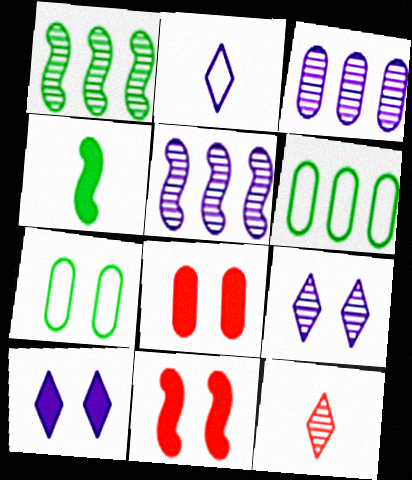[[1, 2, 8], 
[7, 9, 11]]